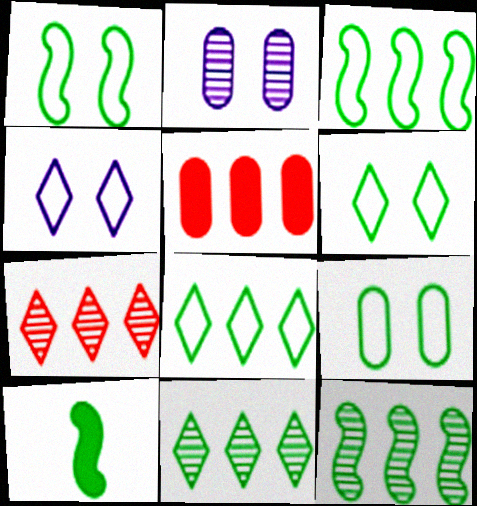[[1, 6, 9], 
[1, 10, 12], 
[9, 10, 11]]